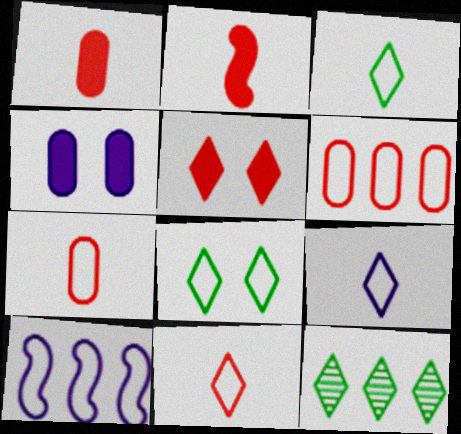[[3, 9, 11], 
[5, 9, 12], 
[7, 8, 10]]